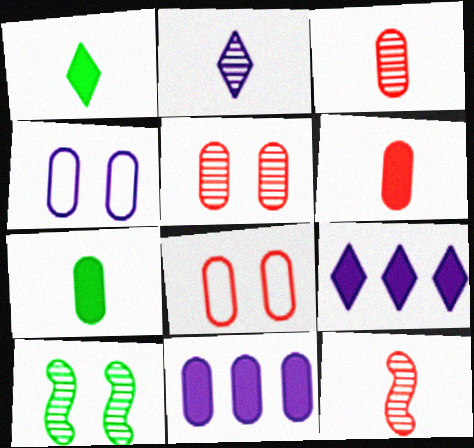[]